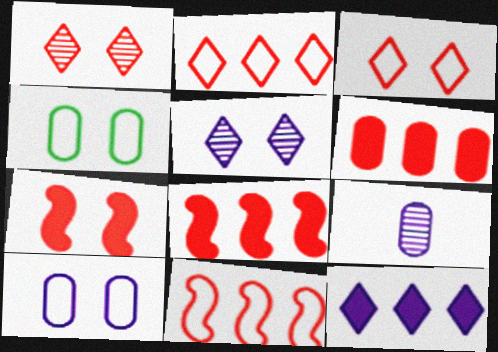[[4, 5, 7], 
[4, 6, 9]]